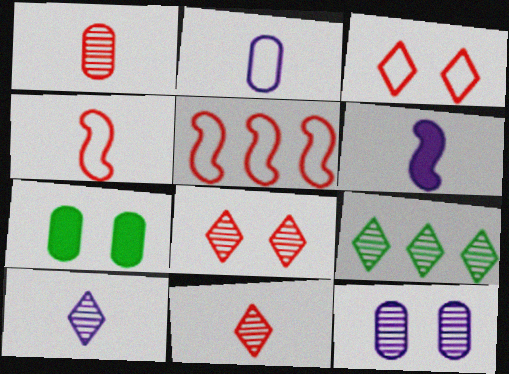[[2, 6, 10], 
[5, 7, 10], 
[8, 9, 10]]